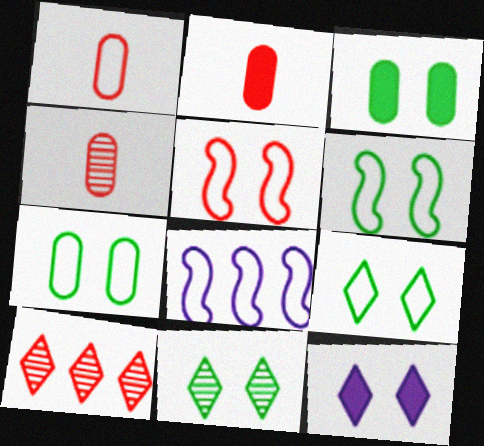[[1, 2, 4], 
[1, 8, 9], 
[2, 5, 10], 
[2, 8, 11], 
[3, 6, 11], 
[6, 7, 9]]